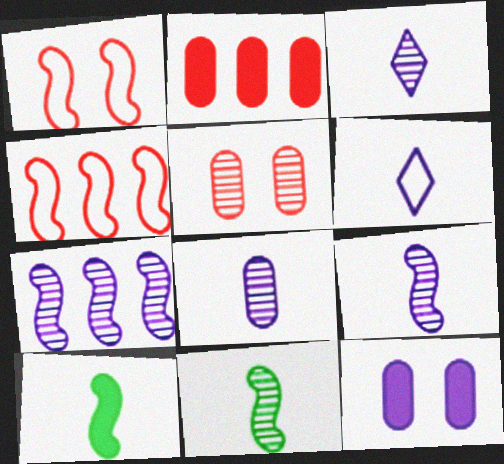[[1, 7, 10], 
[3, 8, 9], 
[6, 7, 12]]